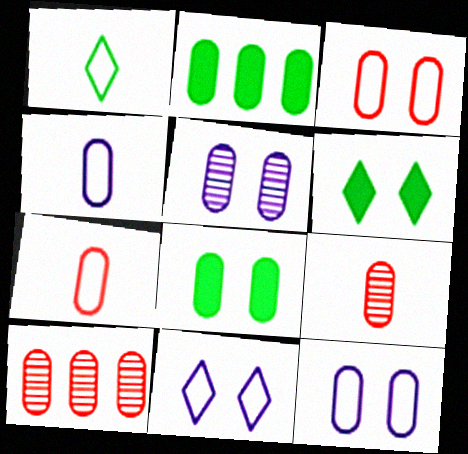[[2, 5, 7], 
[2, 9, 12], 
[3, 5, 8], 
[4, 8, 10]]